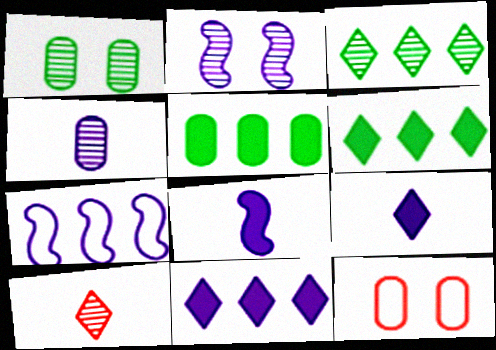[[2, 7, 8], 
[3, 8, 12], 
[4, 5, 12]]